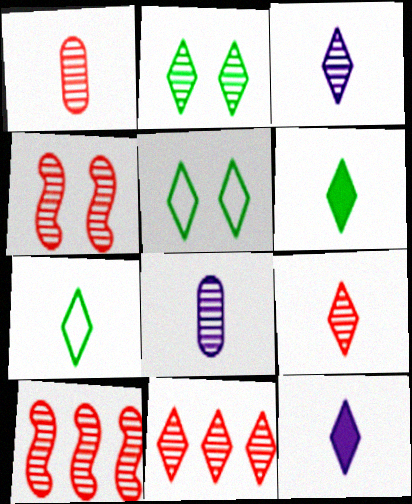[[1, 4, 11], 
[2, 3, 11], 
[2, 8, 10], 
[5, 11, 12], 
[7, 9, 12]]